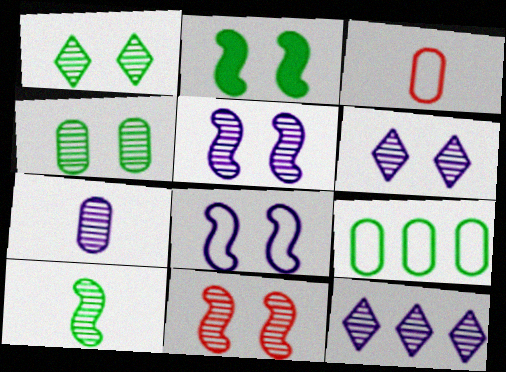[[2, 3, 12], 
[2, 8, 11], 
[4, 6, 11], 
[5, 7, 12]]